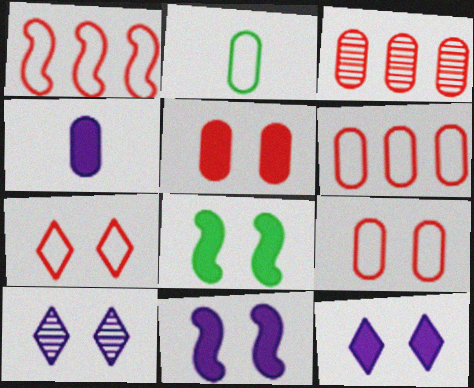[[5, 8, 12], 
[8, 9, 10]]